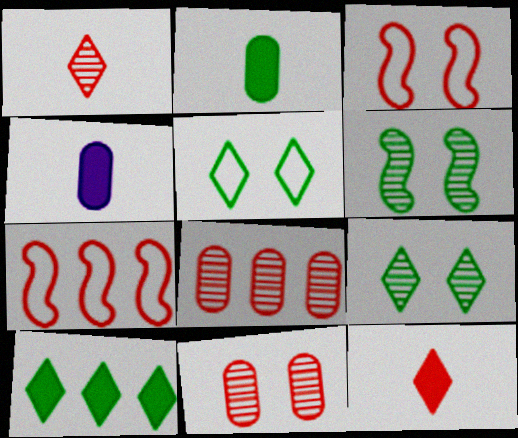[[3, 8, 12], 
[4, 7, 9], 
[7, 11, 12]]